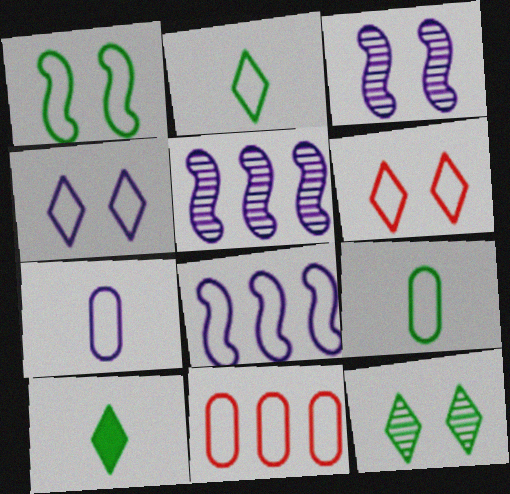[[3, 10, 11], 
[4, 7, 8], 
[6, 8, 9]]